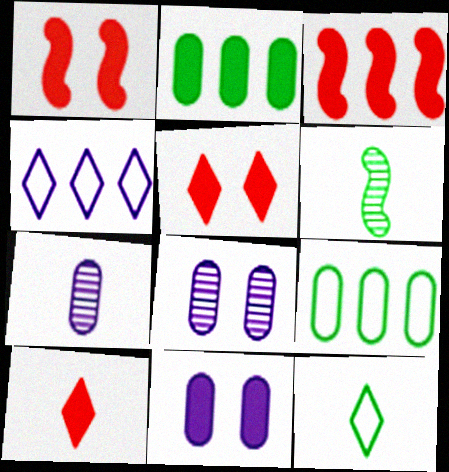[[3, 8, 12]]